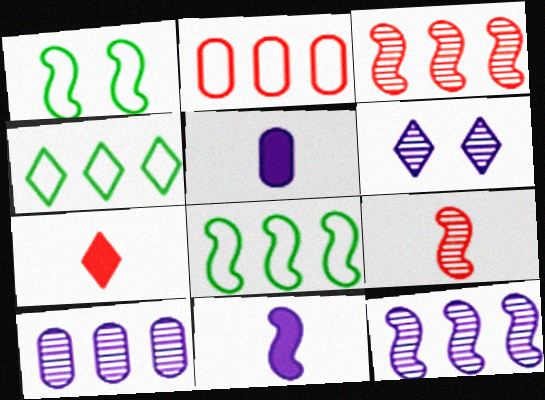[[1, 3, 11], 
[1, 7, 10], 
[4, 6, 7]]